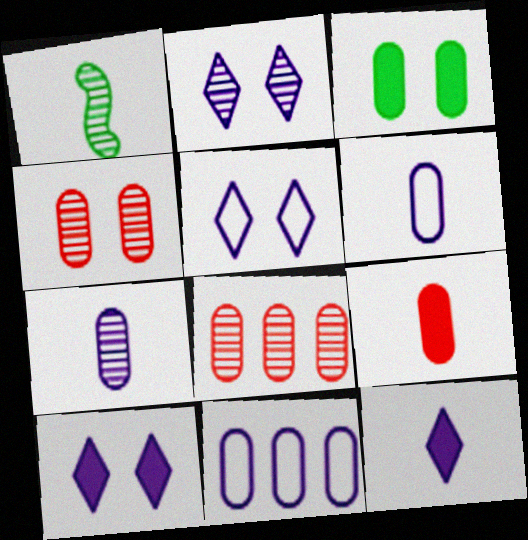[[1, 2, 8], 
[2, 5, 10], 
[3, 6, 8]]